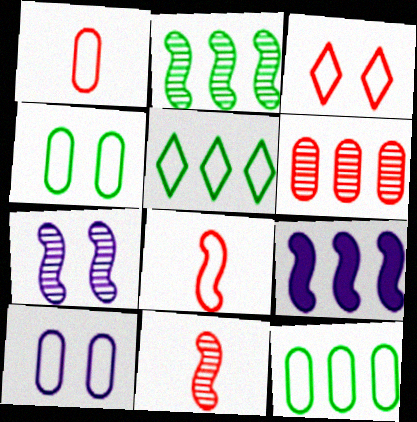[[1, 10, 12], 
[2, 7, 11], 
[5, 6, 9], 
[5, 8, 10]]